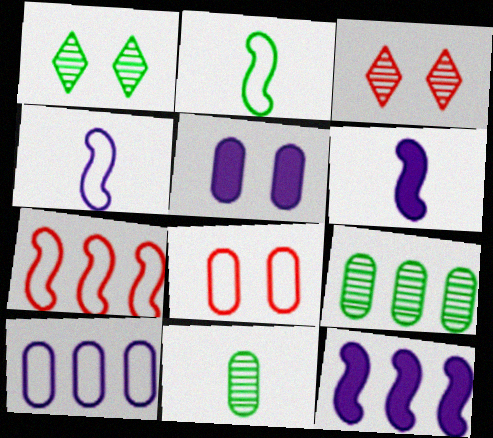[]